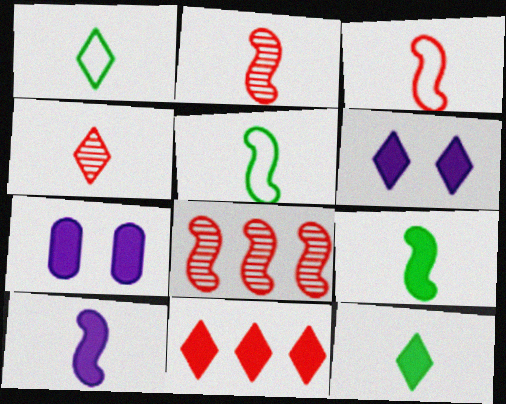[[1, 7, 8], 
[2, 5, 10], 
[6, 11, 12], 
[7, 9, 11]]